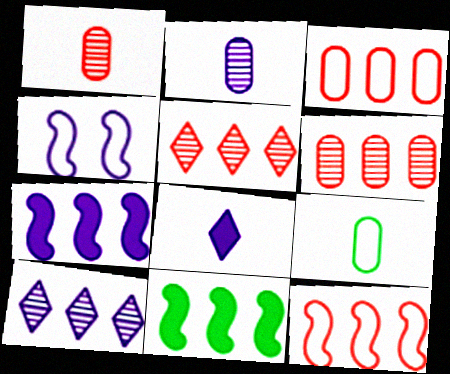[[3, 10, 11]]